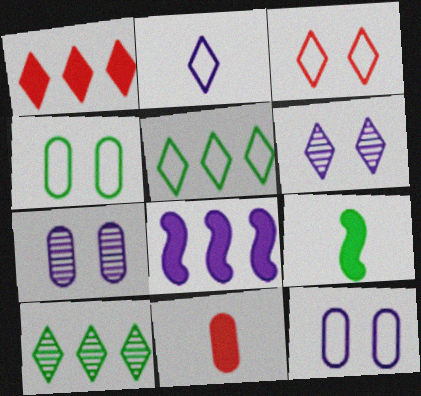[[2, 3, 5], 
[2, 7, 8], 
[4, 9, 10]]